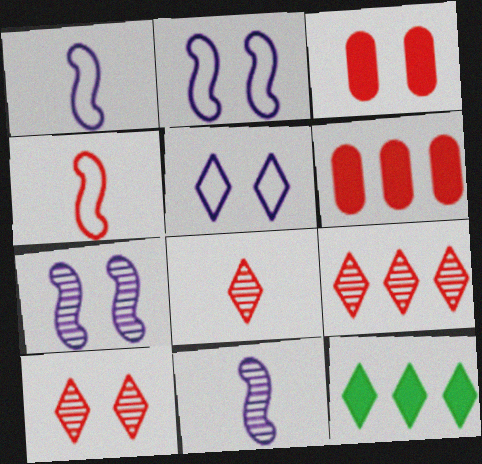[[3, 4, 9], 
[4, 6, 10], 
[5, 8, 12], 
[8, 9, 10]]